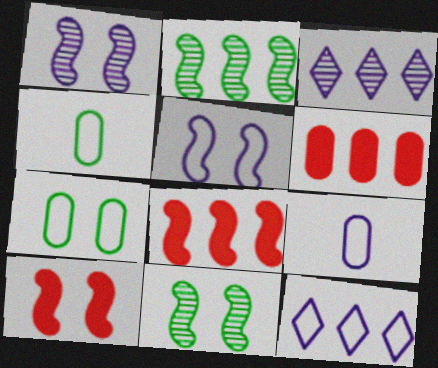[[2, 6, 12], 
[3, 4, 10], 
[5, 9, 12], 
[5, 10, 11]]